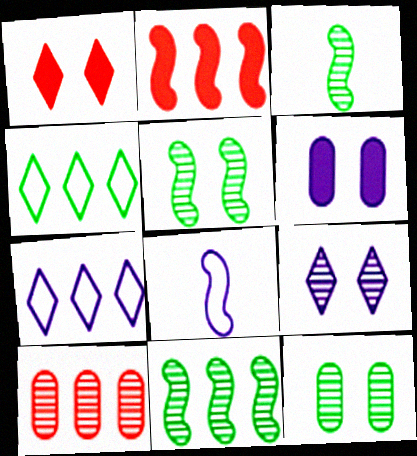[[2, 5, 8], 
[3, 5, 11], 
[3, 9, 10]]